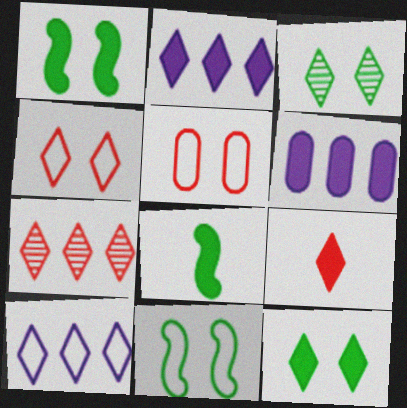[[1, 6, 9], 
[2, 9, 12], 
[3, 9, 10], 
[4, 7, 9]]